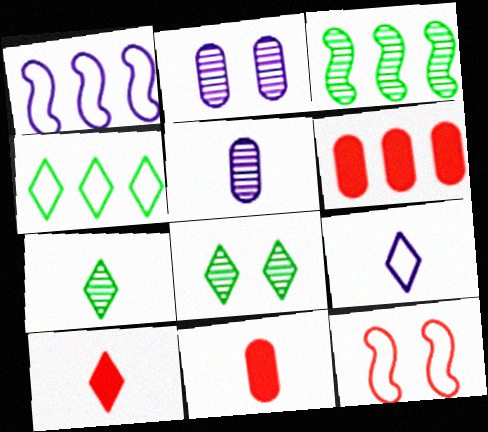[[1, 8, 11], 
[7, 9, 10]]